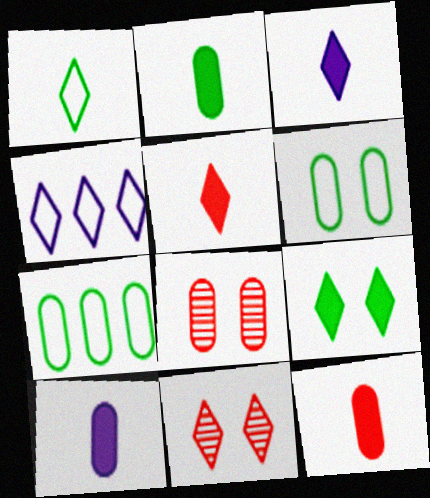[[2, 10, 12], 
[7, 8, 10]]